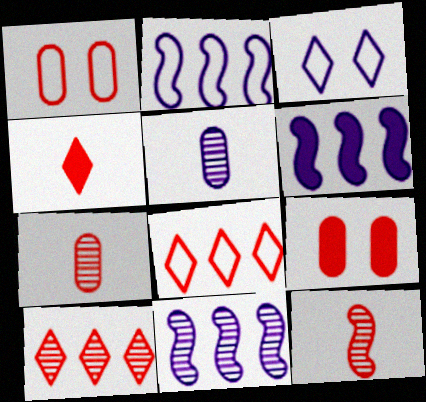[[2, 6, 11], 
[3, 5, 6], 
[8, 9, 12]]